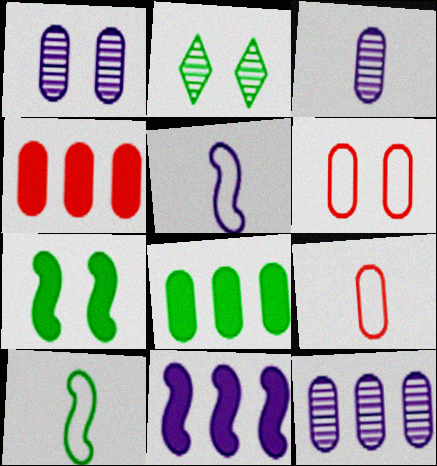[[1, 3, 12], 
[1, 8, 9], 
[2, 4, 5], 
[2, 8, 10], 
[2, 9, 11], 
[3, 6, 8]]